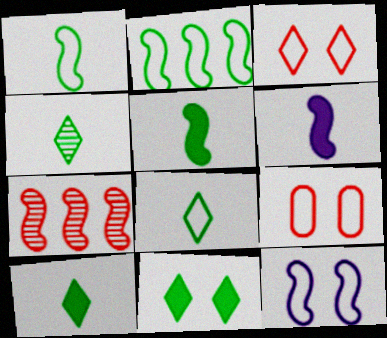[[4, 8, 10], 
[5, 7, 12]]